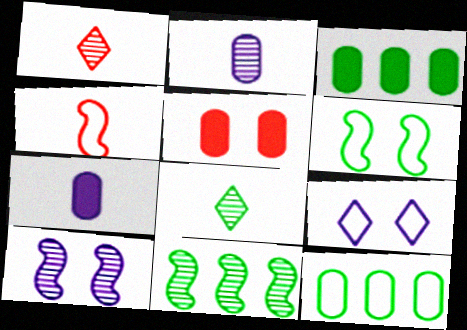[[2, 5, 12], 
[3, 5, 7], 
[3, 6, 8], 
[4, 7, 8], 
[4, 9, 12]]